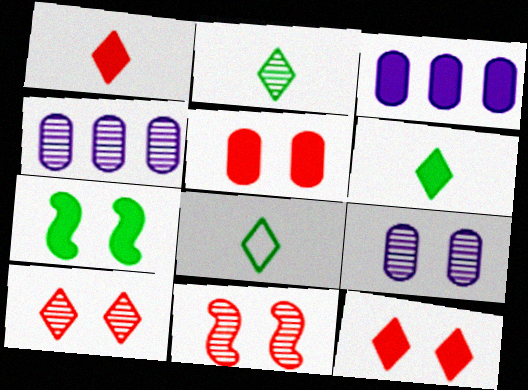[[1, 3, 7], 
[2, 4, 11], 
[2, 6, 8], 
[3, 8, 11]]